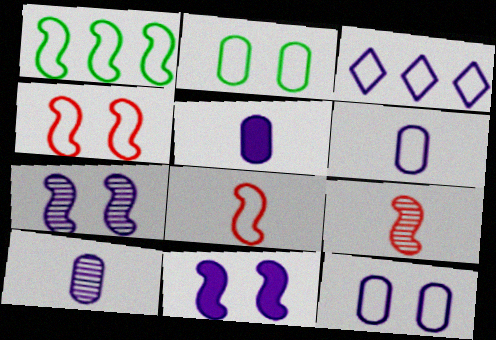[[1, 9, 11], 
[2, 3, 8], 
[3, 5, 7], 
[3, 10, 11], 
[5, 6, 10]]